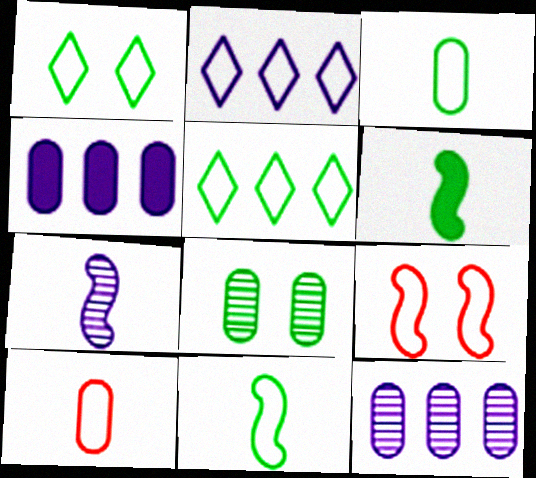[[2, 3, 9], 
[4, 8, 10], 
[5, 6, 8]]